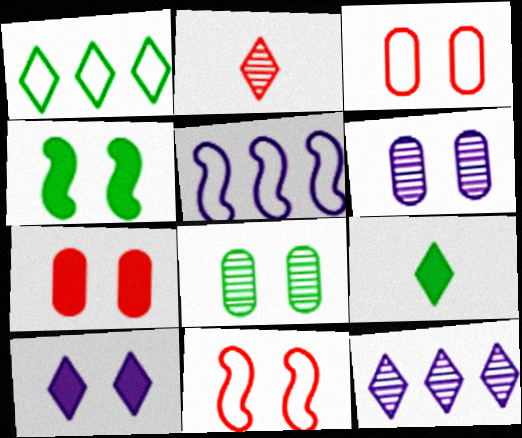[[1, 2, 10], 
[4, 7, 10], 
[8, 10, 11]]